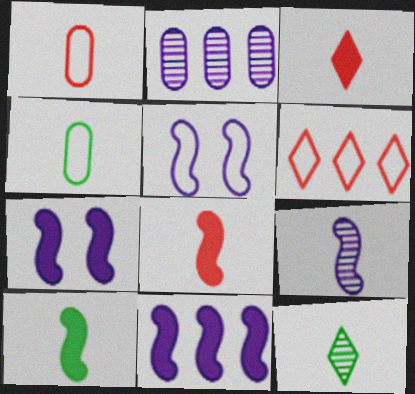[[3, 4, 9], 
[4, 5, 6], 
[4, 10, 12], 
[5, 9, 11]]